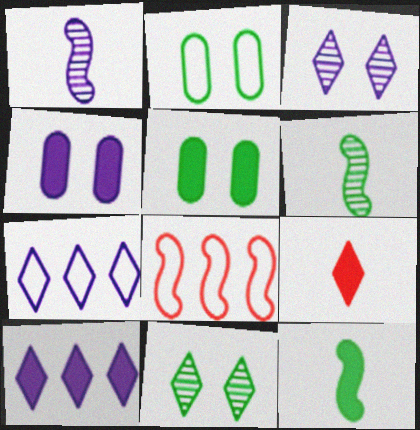[[1, 4, 7], 
[7, 9, 11]]